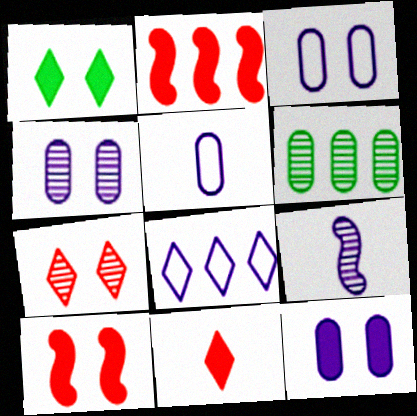[[1, 10, 12], 
[2, 6, 8], 
[3, 4, 12], 
[6, 7, 9], 
[8, 9, 12]]